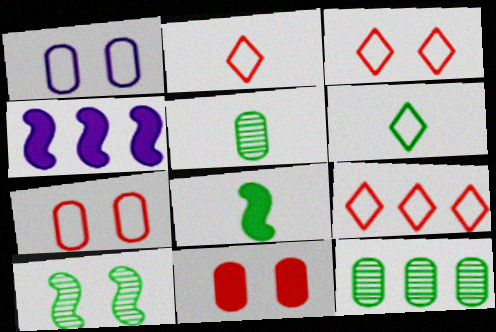[[2, 3, 9], 
[3, 4, 5], 
[4, 9, 12], 
[5, 6, 8]]